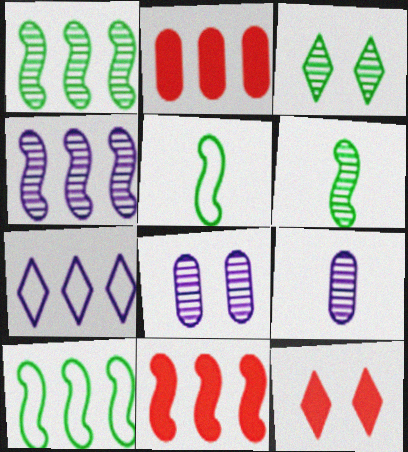[[1, 2, 7], 
[4, 10, 11], 
[9, 10, 12]]